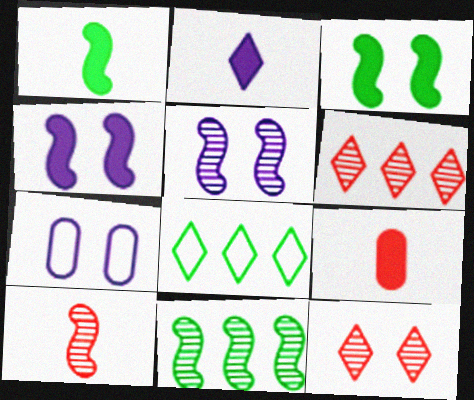[[1, 2, 9], 
[1, 6, 7], 
[2, 8, 12], 
[3, 7, 12], 
[5, 8, 9], 
[5, 10, 11]]